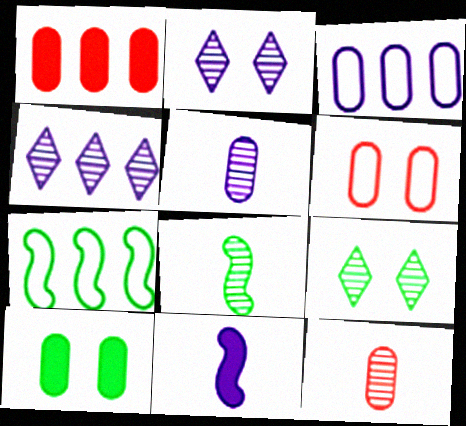[[1, 4, 7], 
[1, 6, 12], 
[2, 3, 11], 
[3, 10, 12]]